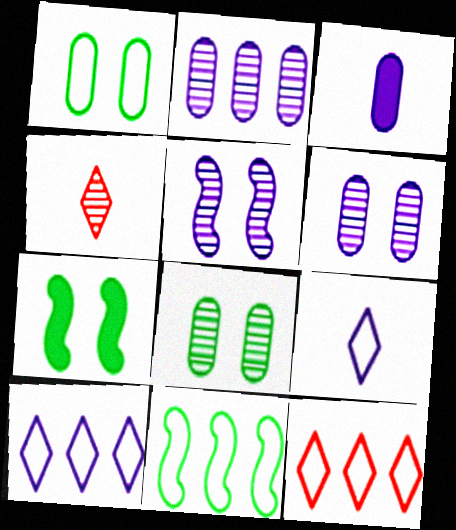[[3, 5, 10]]